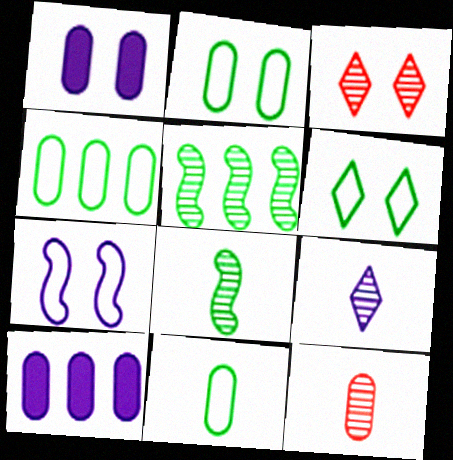[[1, 4, 12], 
[2, 4, 11], 
[2, 10, 12], 
[7, 9, 10], 
[8, 9, 12]]